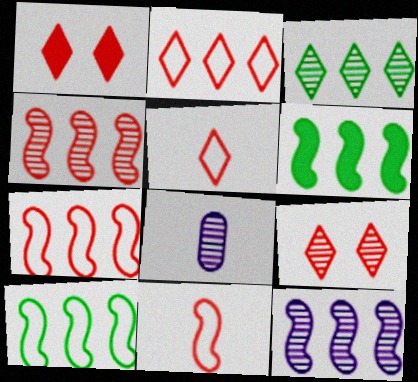[[1, 8, 10], 
[6, 7, 12]]